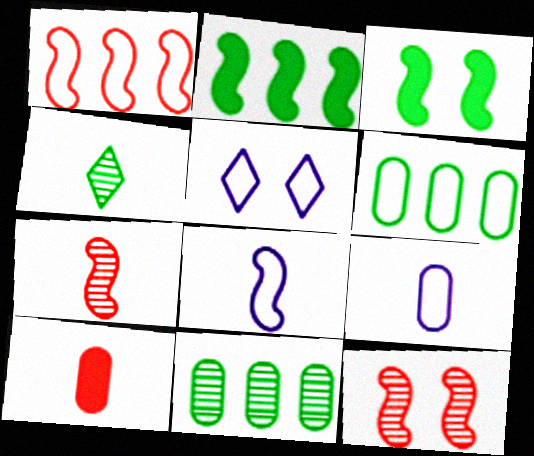[[2, 8, 12], 
[3, 4, 6], 
[4, 8, 10]]